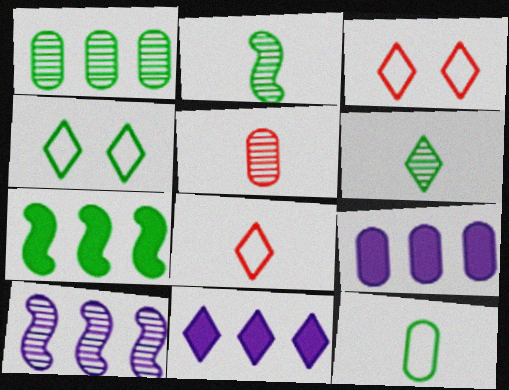[[2, 3, 9], 
[3, 6, 11]]